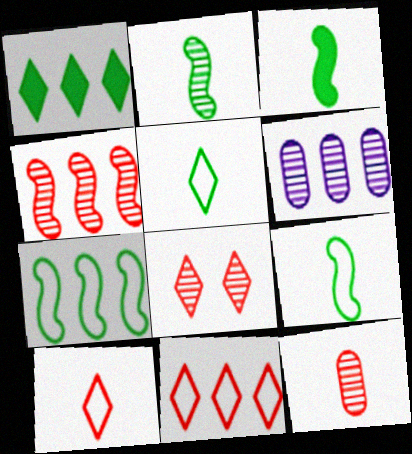[[2, 3, 9], 
[2, 6, 8], 
[4, 8, 12]]